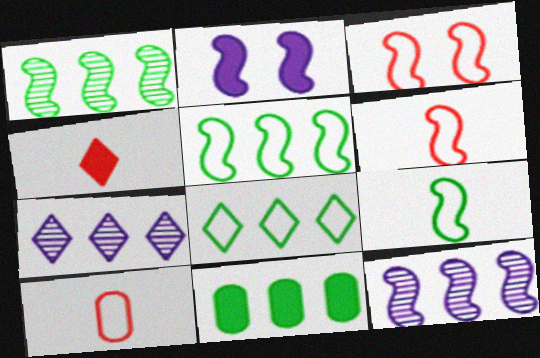[[1, 2, 6], 
[1, 8, 11], 
[2, 4, 11]]